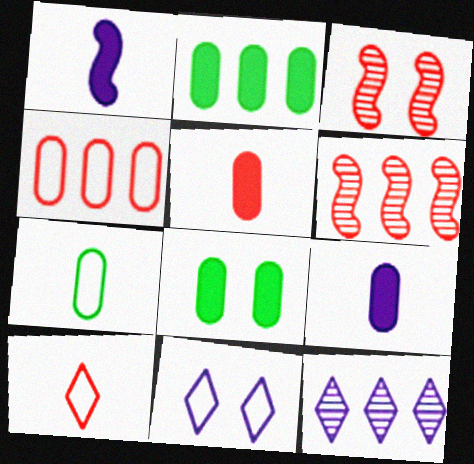[[3, 8, 11]]